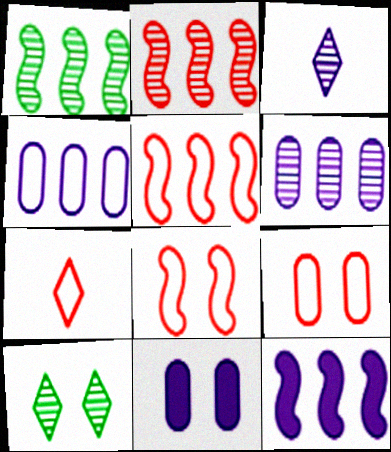[[1, 5, 12], 
[1, 7, 11], 
[5, 7, 9], 
[8, 10, 11]]